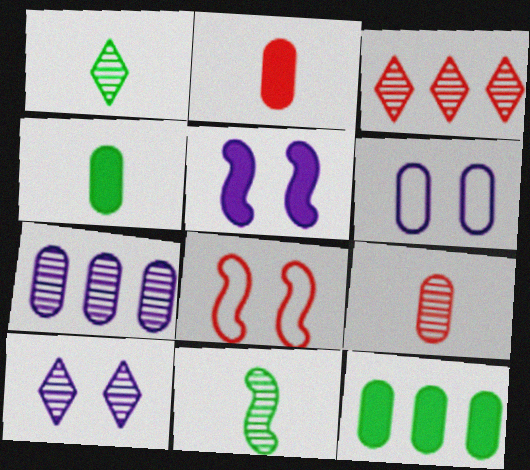[[1, 3, 10], 
[2, 3, 8], 
[5, 6, 10], 
[6, 9, 12]]